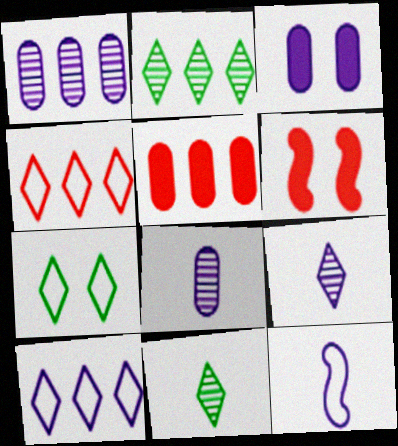[]